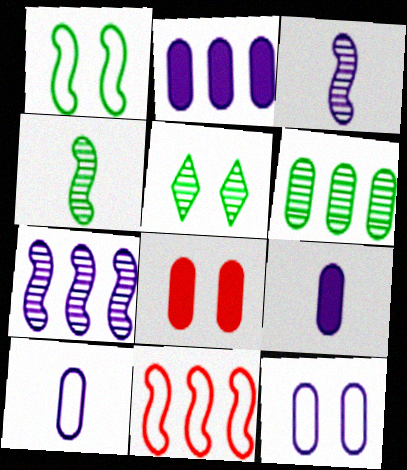[[4, 5, 6], 
[5, 9, 11], 
[6, 8, 10]]